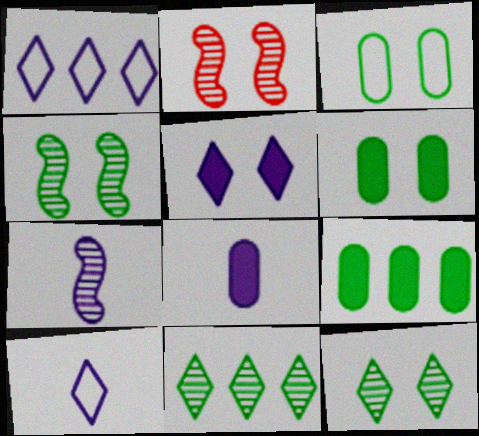[[2, 3, 5], 
[2, 9, 10], 
[7, 8, 10]]